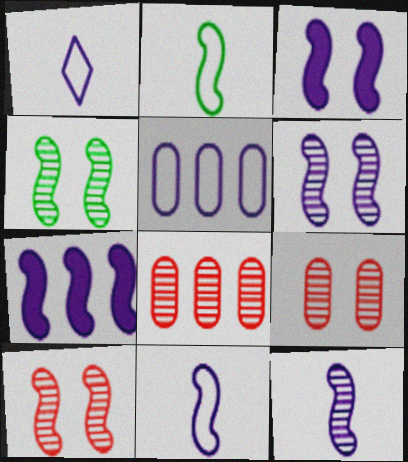[[2, 7, 10], 
[4, 6, 10], 
[6, 7, 11]]